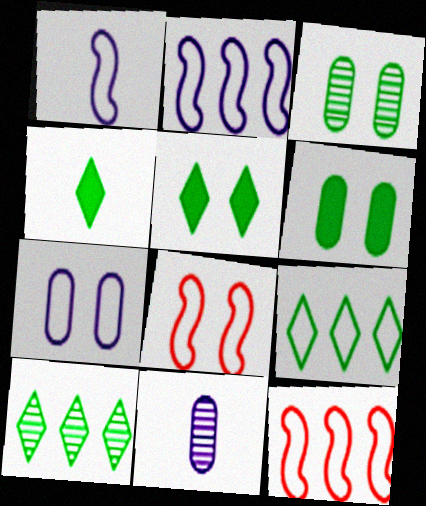[[5, 11, 12]]